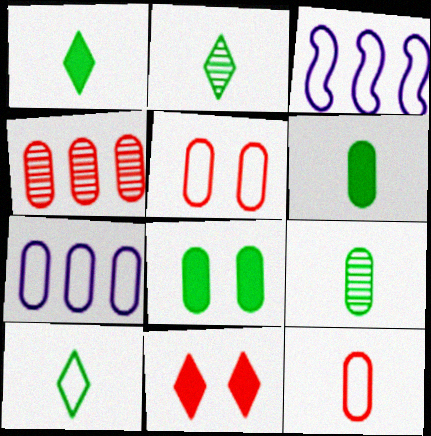[[1, 2, 10], 
[3, 5, 10], 
[3, 9, 11]]